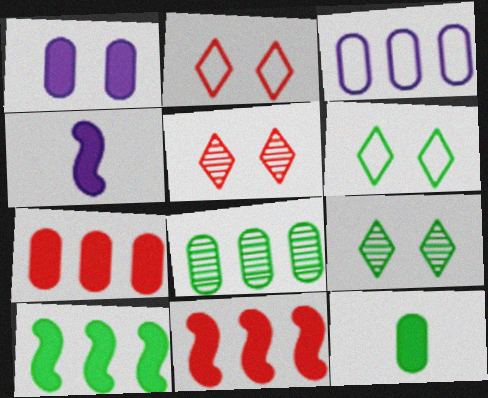[[1, 7, 12], 
[2, 4, 8], 
[3, 7, 8]]